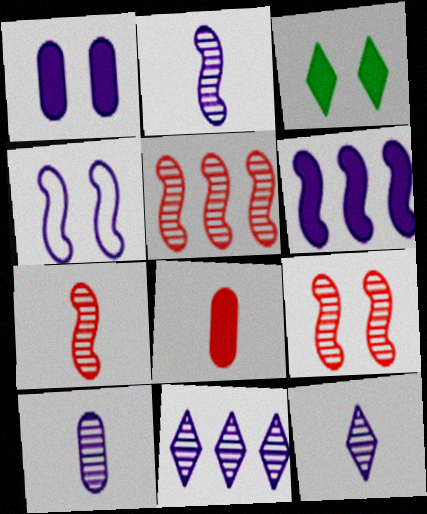[[2, 4, 6], 
[2, 10, 12], 
[3, 6, 8], 
[5, 7, 9]]